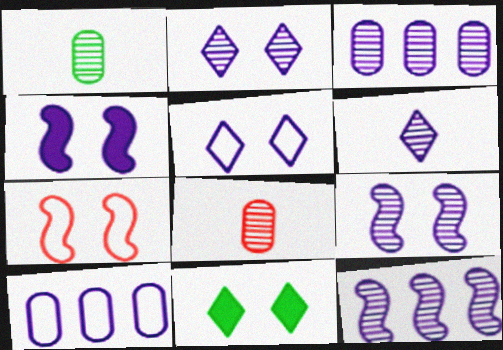[[3, 6, 9], 
[4, 6, 10]]